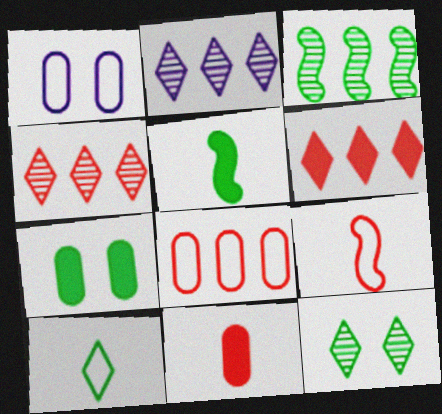[[1, 4, 5], 
[2, 7, 9], 
[3, 7, 10]]